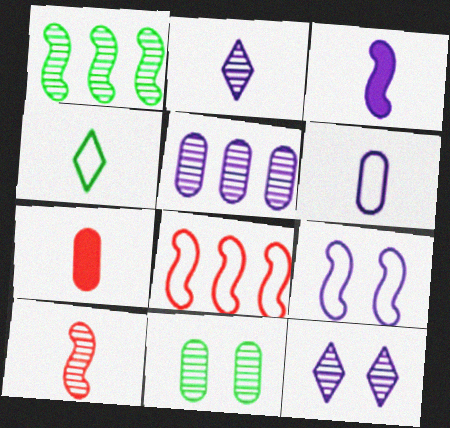[[2, 3, 6]]